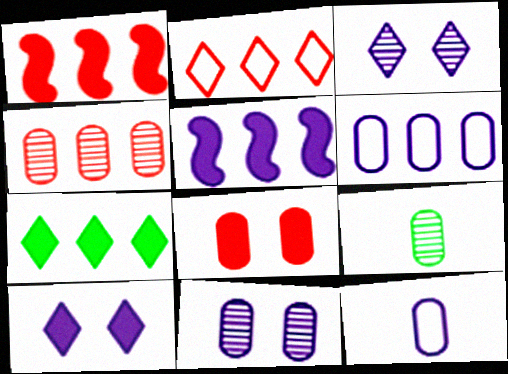[[1, 2, 4], 
[3, 5, 12], 
[4, 9, 11], 
[6, 8, 9]]